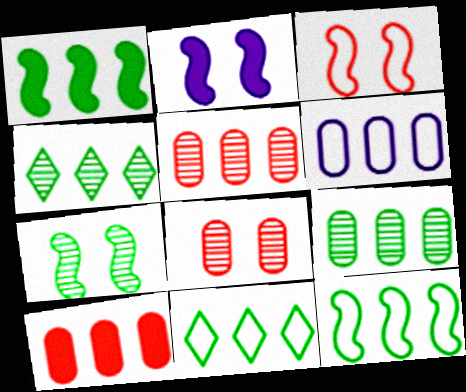[[1, 9, 11], 
[2, 3, 7], 
[6, 9, 10]]